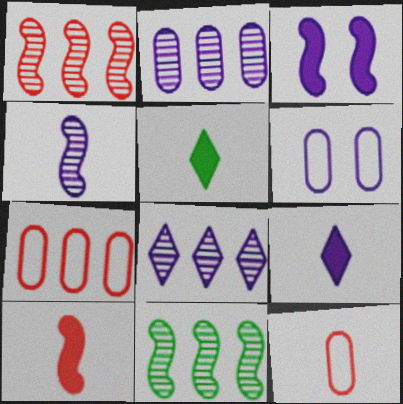[[1, 5, 6], 
[4, 5, 12]]